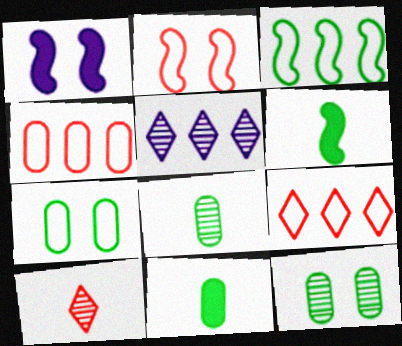[[1, 8, 9], 
[2, 5, 11]]